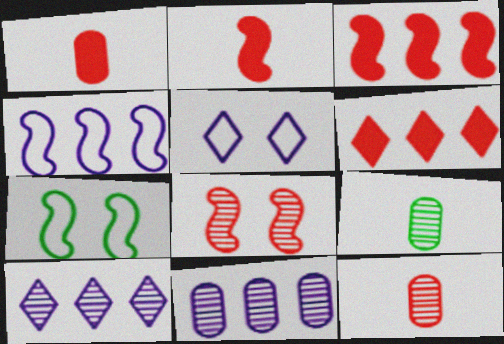[[1, 7, 10], 
[3, 5, 9], 
[8, 9, 10]]